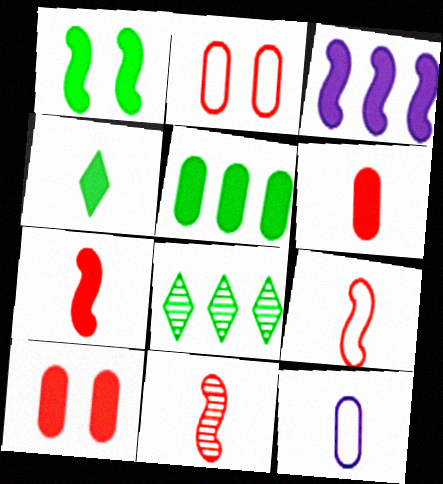[[1, 3, 7], 
[1, 4, 5], 
[3, 4, 10], 
[4, 11, 12], 
[7, 9, 11]]